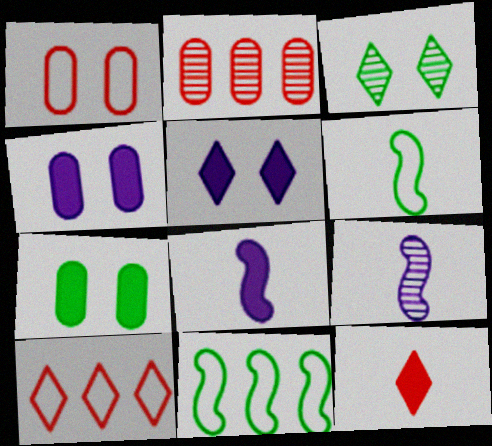[[2, 3, 9], 
[2, 5, 6], 
[7, 9, 10]]